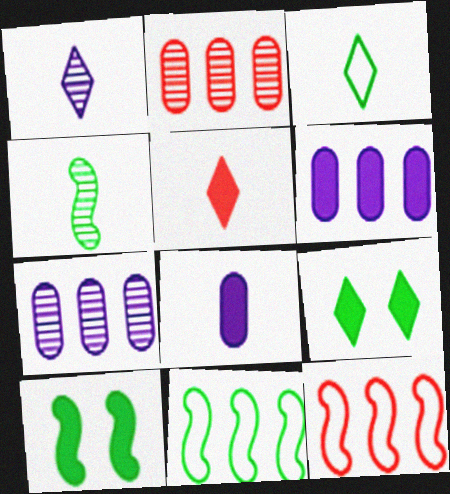[[1, 3, 5], 
[4, 10, 11], 
[5, 6, 10]]